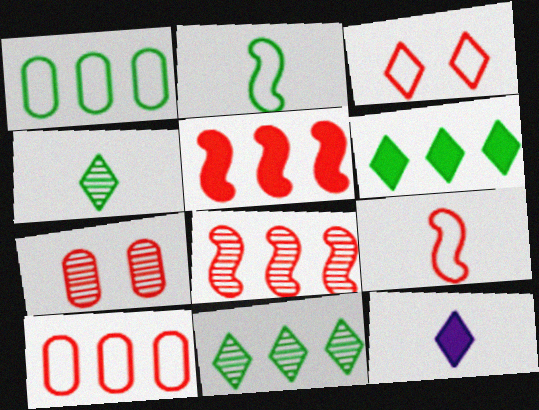[[3, 9, 10], 
[3, 11, 12]]